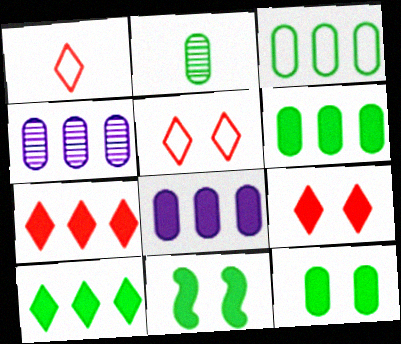[[1, 4, 11], 
[2, 3, 12]]